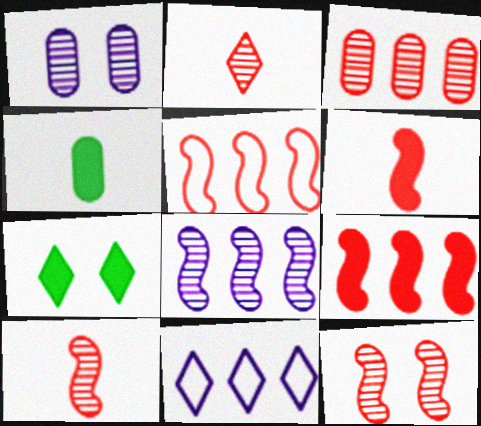[[2, 3, 12], 
[2, 7, 11], 
[4, 11, 12], 
[5, 6, 12]]